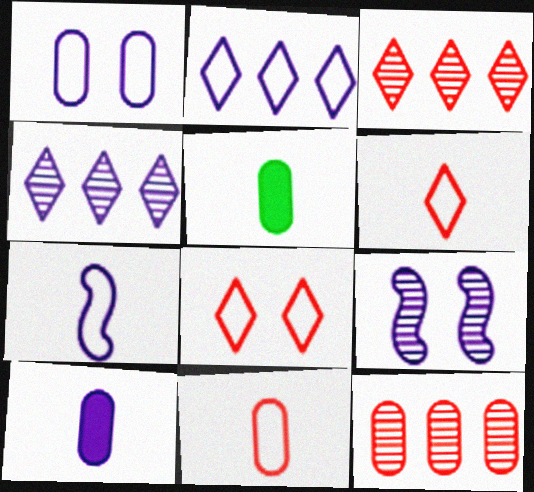[[1, 2, 7], 
[1, 5, 12], 
[2, 9, 10]]